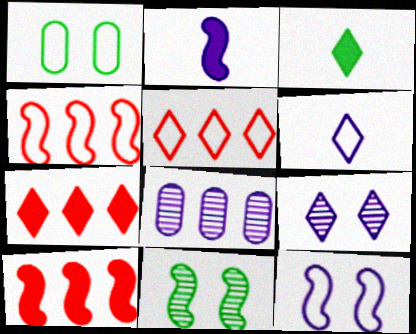[[1, 4, 6], 
[2, 4, 11], 
[3, 5, 9]]